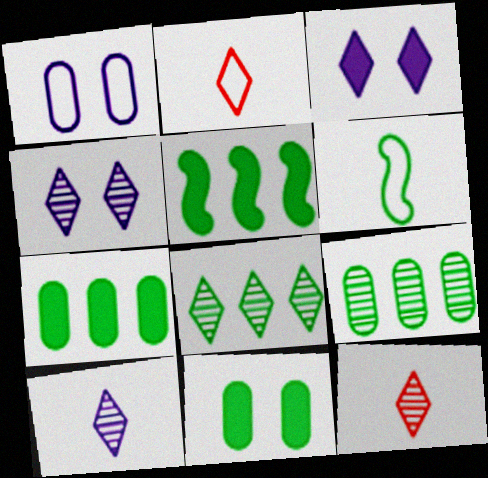[[1, 5, 12], 
[2, 3, 8], 
[4, 8, 12], 
[6, 8, 11]]